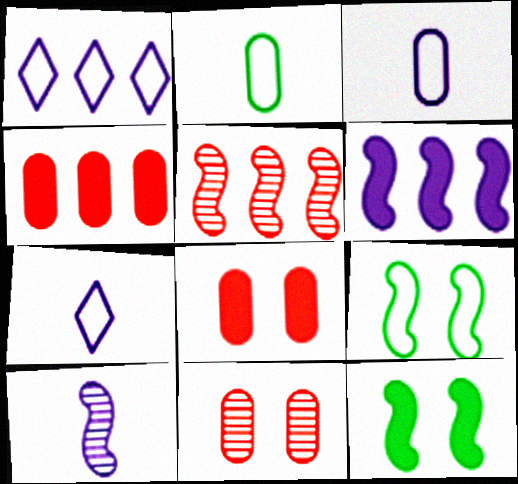[]